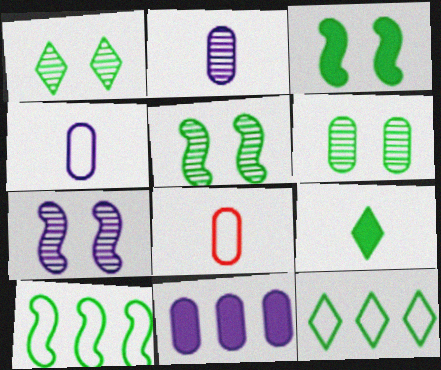[[1, 5, 6], 
[1, 9, 12], 
[6, 8, 11], 
[6, 9, 10]]